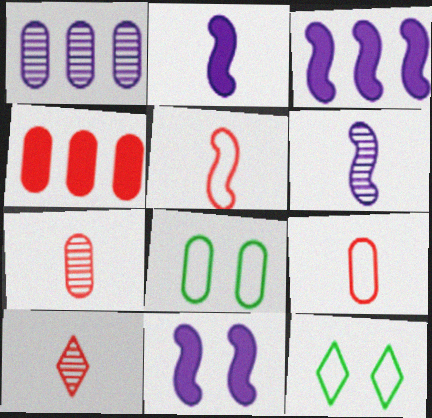[[2, 3, 11], 
[3, 7, 12], 
[3, 8, 10], 
[4, 6, 12]]